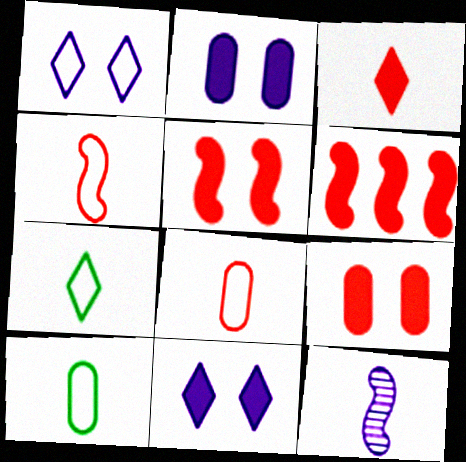[[3, 6, 9], 
[3, 10, 12]]